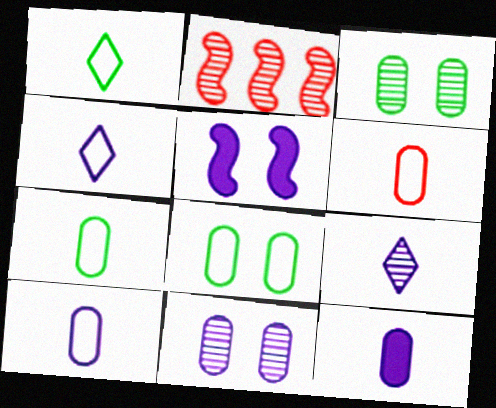[[2, 3, 9], 
[6, 7, 10]]